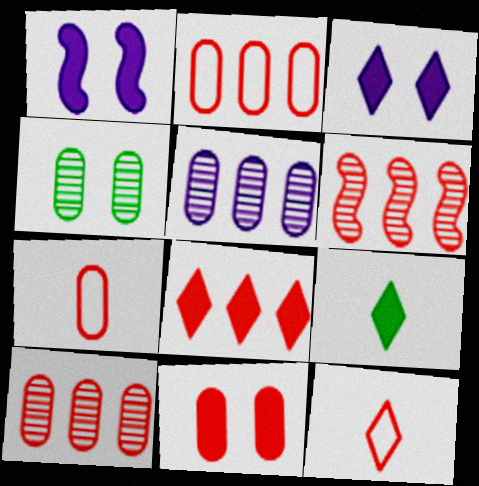[[2, 6, 8], 
[3, 8, 9], 
[6, 11, 12], 
[7, 10, 11]]